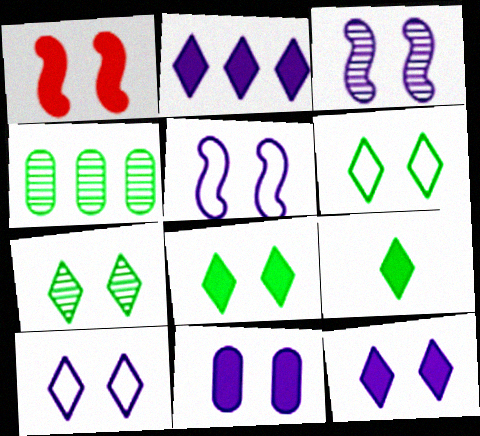[[1, 8, 11], 
[3, 10, 11], 
[6, 7, 8]]